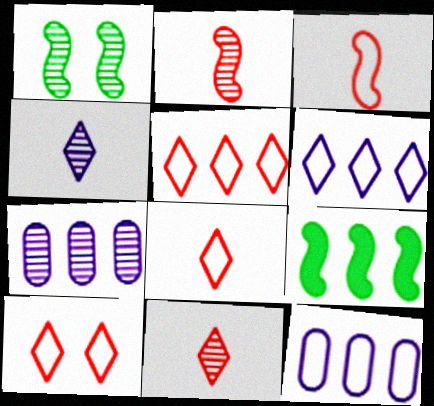[[1, 7, 11], 
[5, 7, 9], 
[5, 8, 10]]